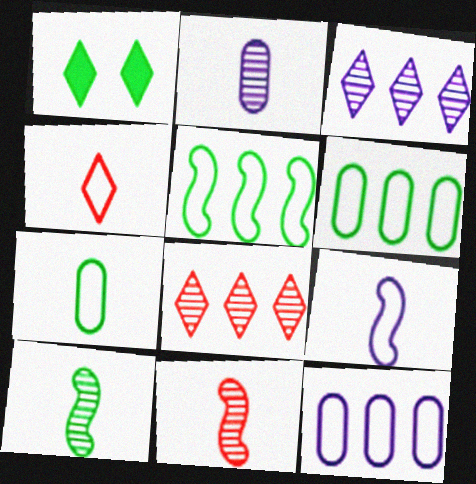[[1, 3, 4], 
[1, 6, 10], 
[1, 11, 12], 
[4, 7, 9]]